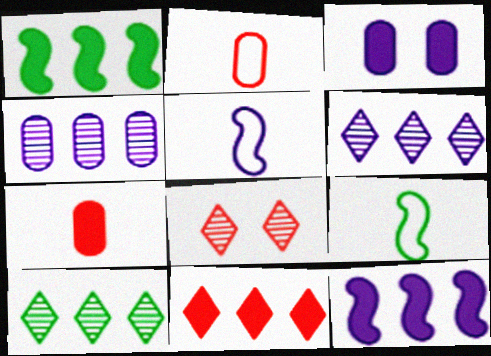[[3, 5, 6]]